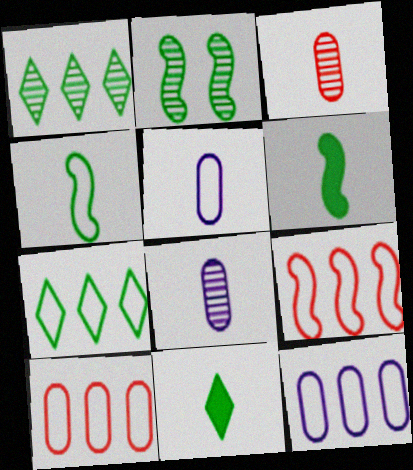[[7, 9, 12]]